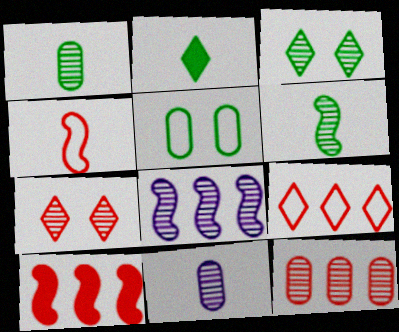[[1, 7, 8], 
[2, 4, 11], 
[9, 10, 12]]